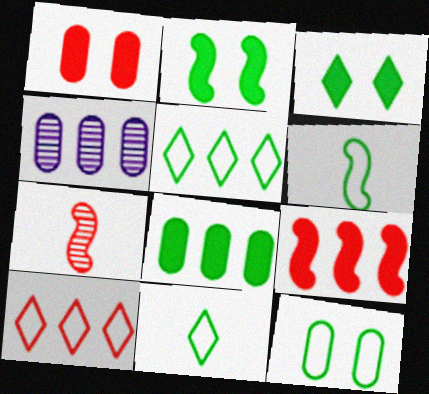[[1, 7, 10], 
[4, 5, 9], 
[5, 6, 12]]